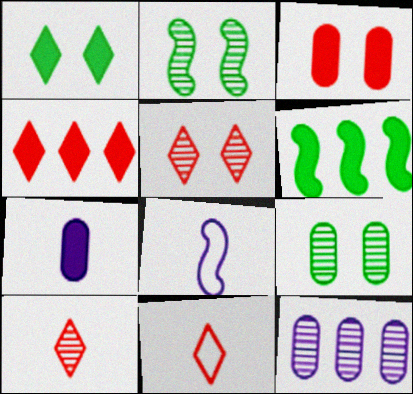[[2, 10, 12], 
[4, 5, 11], 
[4, 8, 9]]